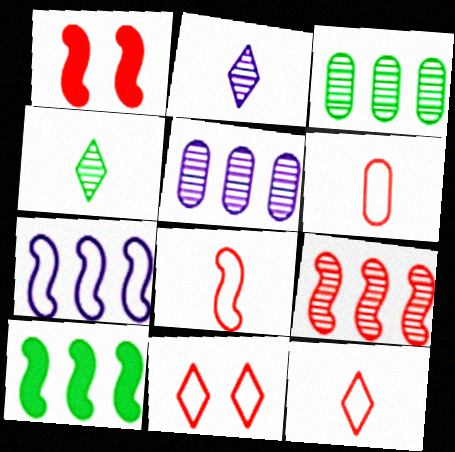[[1, 8, 9], 
[6, 8, 12], 
[7, 9, 10]]